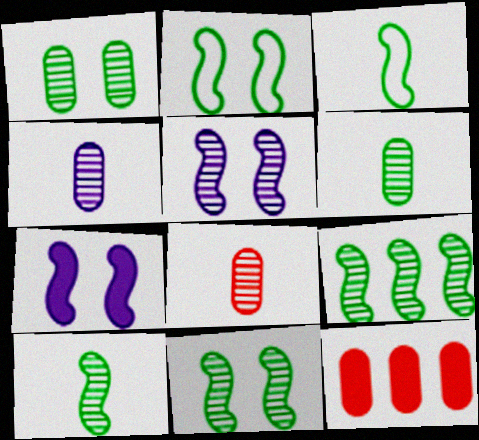[[4, 6, 8], 
[9, 10, 11]]